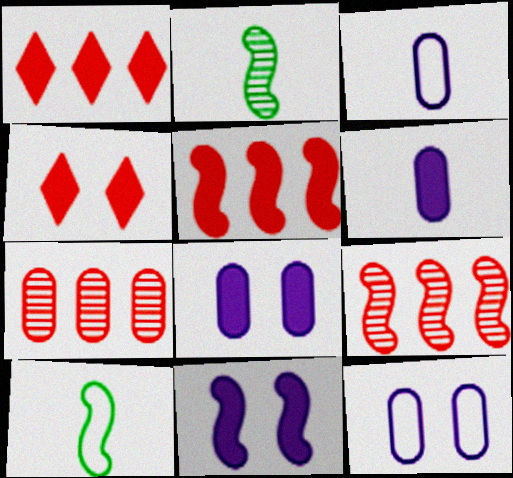[[1, 2, 12], 
[9, 10, 11]]